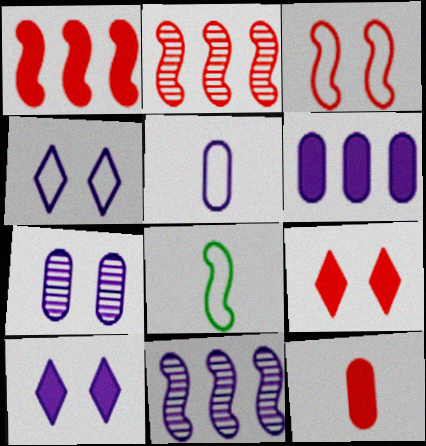[[1, 9, 12], 
[5, 6, 7], 
[5, 10, 11]]